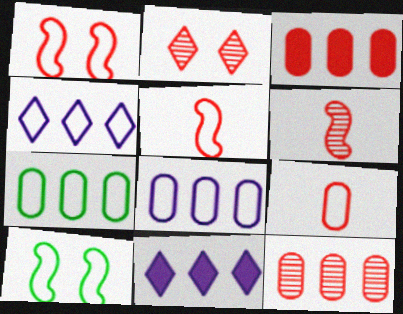[[2, 3, 5], 
[2, 6, 12], 
[4, 9, 10]]